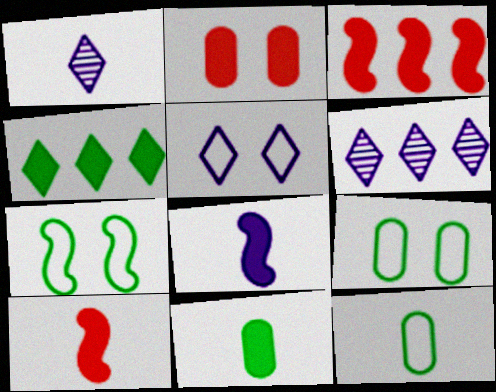[[1, 3, 9], 
[1, 10, 12], 
[2, 4, 8], 
[6, 9, 10]]